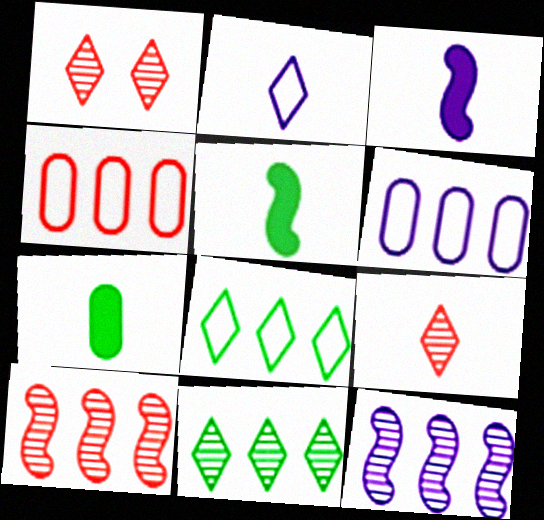[[1, 5, 6]]